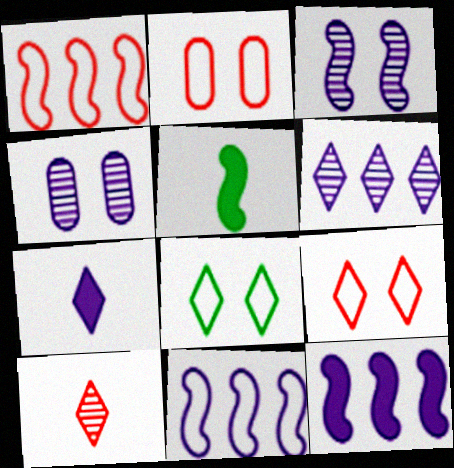[[1, 3, 5], 
[2, 5, 6], 
[4, 7, 11]]